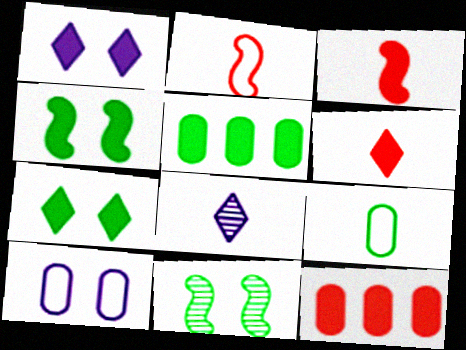[[1, 3, 5], 
[3, 8, 9]]